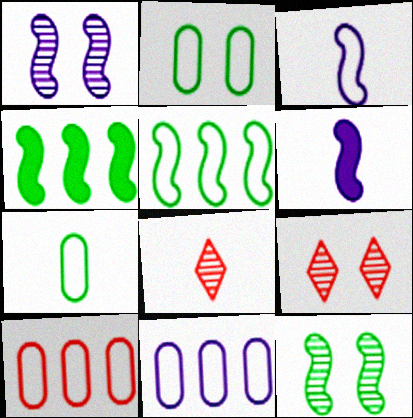[[6, 7, 8]]